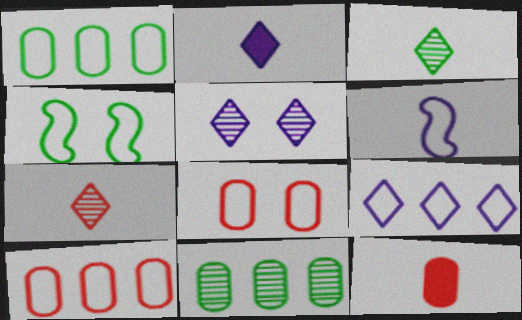[[2, 5, 9], 
[3, 6, 12]]